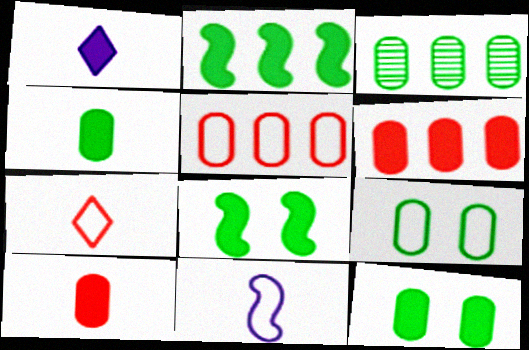[[1, 6, 8], 
[3, 4, 9]]